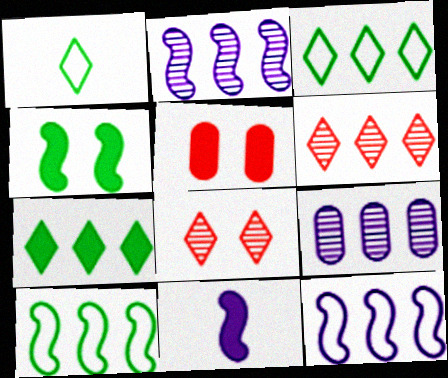[[1, 2, 5], 
[5, 7, 11]]